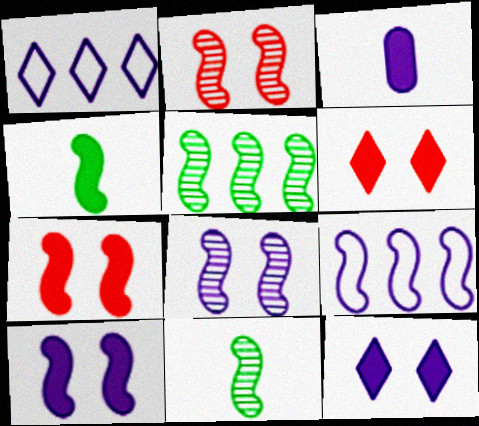[[1, 3, 8], 
[2, 4, 9], 
[7, 9, 11]]